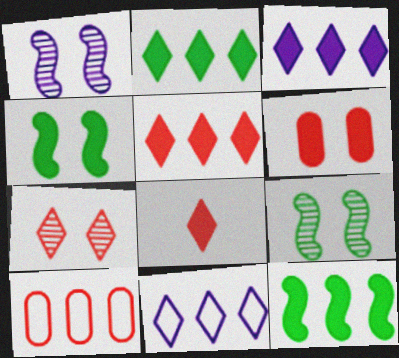[[2, 3, 5]]